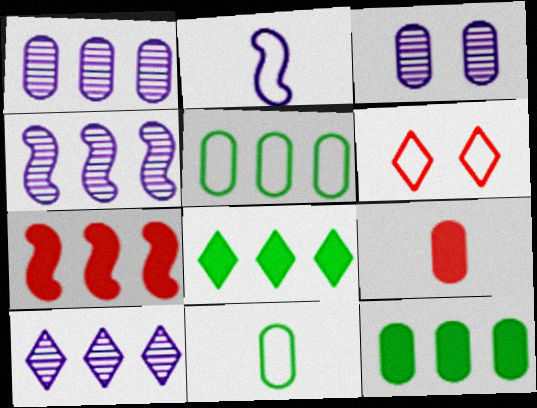[[1, 4, 10], 
[2, 5, 6], 
[3, 5, 9], 
[5, 7, 10]]